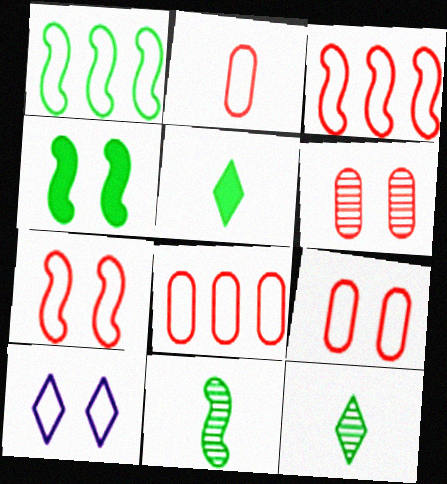[[1, 2, 10], 
[1, 4, 11], 
[2, 8, 9], 
[4, 6, 10]]